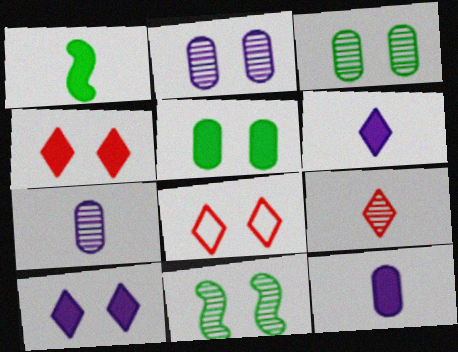[]